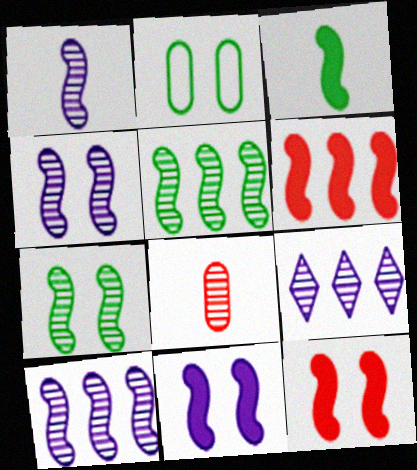[[1, 4, 10], 
[3, 6, 11], 
[7, 8, 9]]